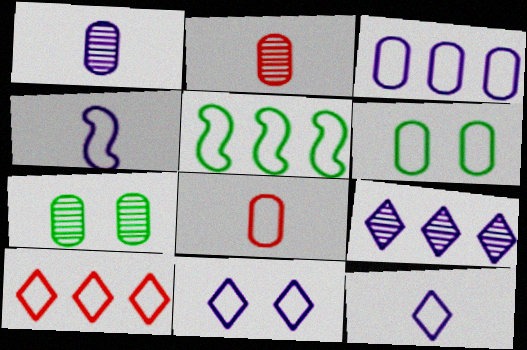[[3, 4, 11], 
[3, 5, 10], 
[3, 6, 8], 
[4, 6, 10], 
[5, 8, 11]]